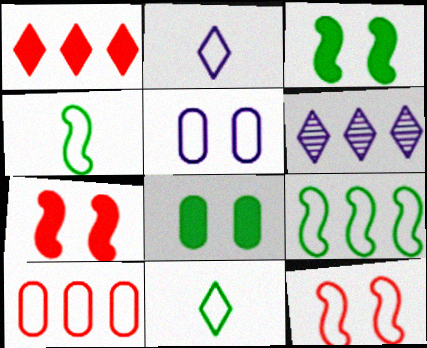[]